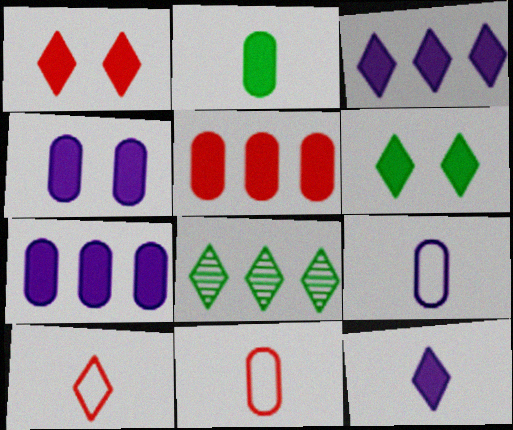[[2, 4, 5]]